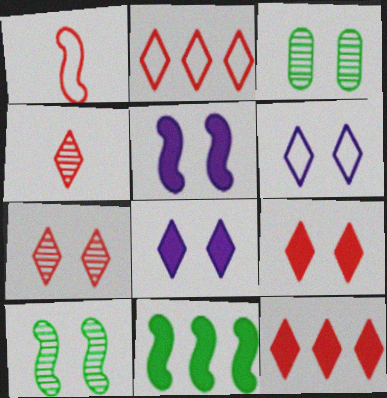[[2, 4, 9]]